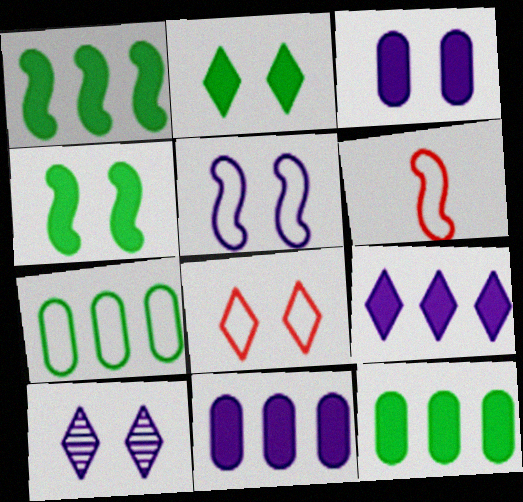[[2, 8, 10], 
[3, 5, 10], 
[6, 10, 12]]